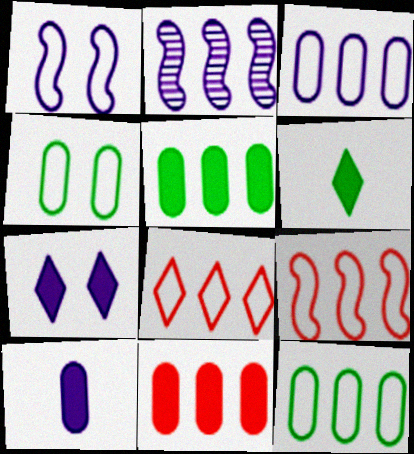[[2, 5, 8]]